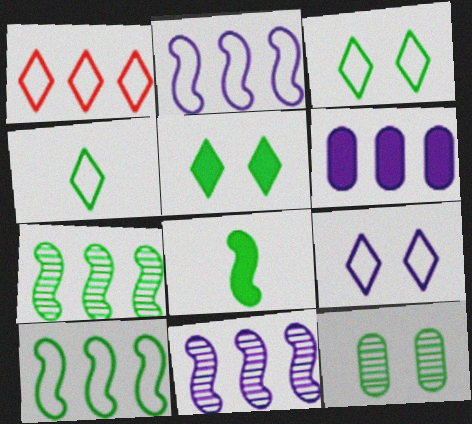[[1, 4, 9], 
[1, 6, 7]]